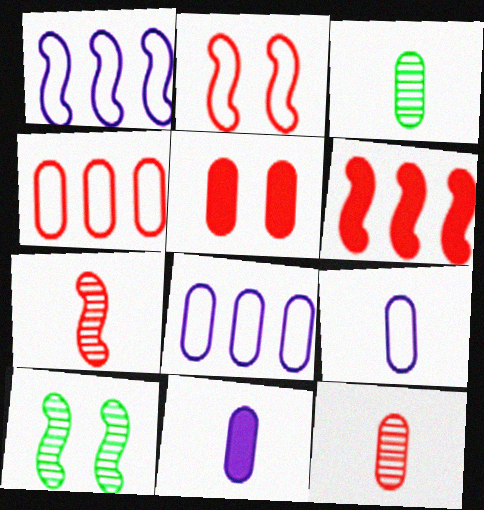[[2, 6, 7], 
[3, 5, 8], 
[4, 5, 12]]